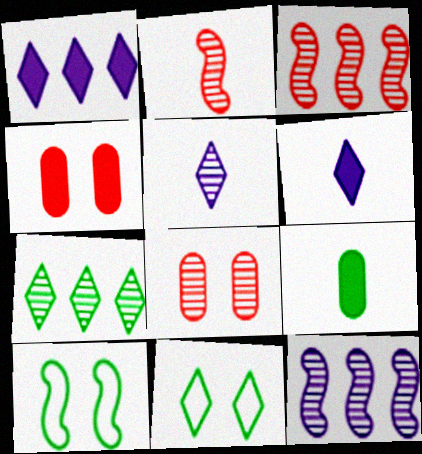[[7, 9, 10]]